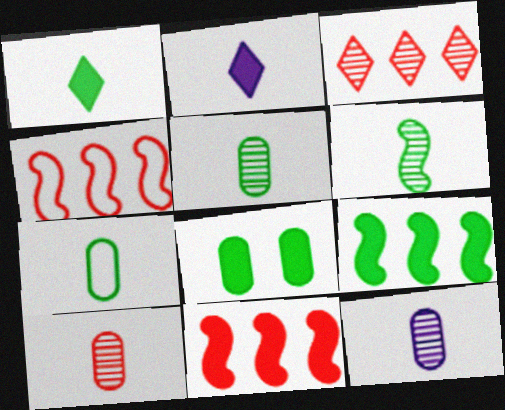[[1, 6, 7], 
[1, 8, 9], 
[2, 8, 11], 
[5, 10, 12]]